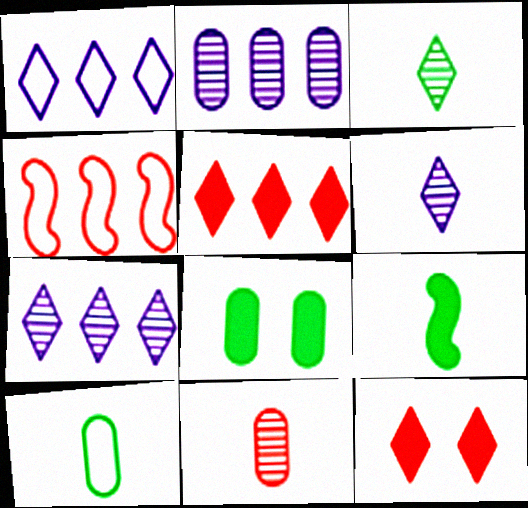[[1, 3, 12], 
[3, 9, 10], 
[4, 6, 8], 
[4, 11, 12]]